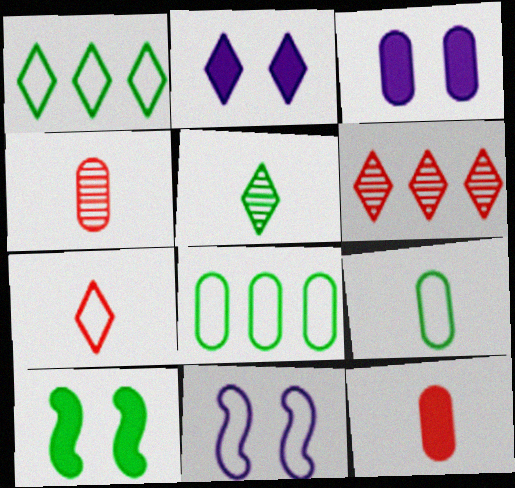[[3, 4, 8], 
[5, 8, 10], 
[7, 8, 11]]